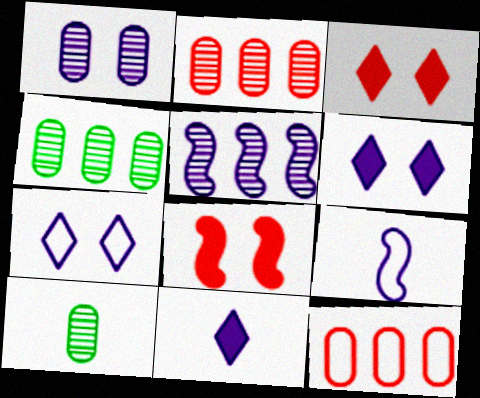[[1, 2, 10], 
[3, 4, 9]]